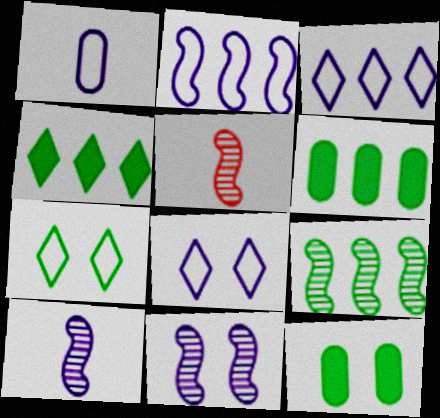[[1, 2, 8], 
[3, 5, 12], 
[5, 6, 8], 
[5, 9, 11]]